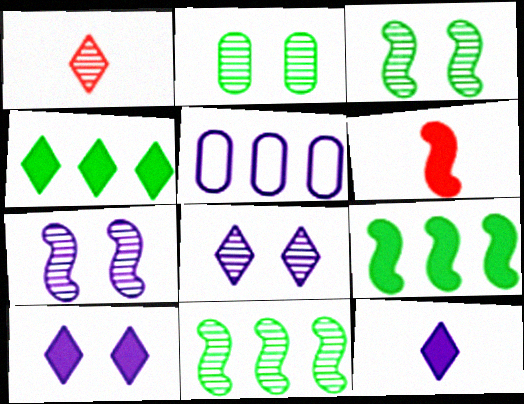[[5, 7, 12]]